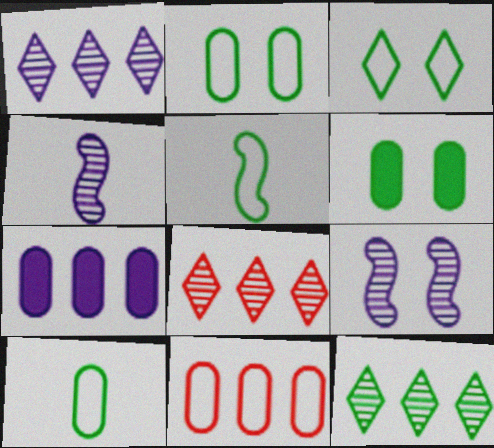[[1, 8, 12], 
[5, 6, 12]]